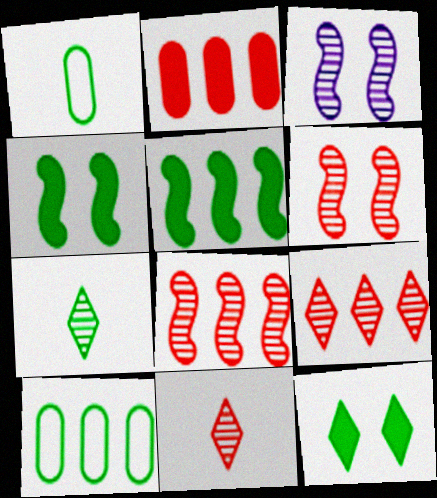[[4, 7, 10]]